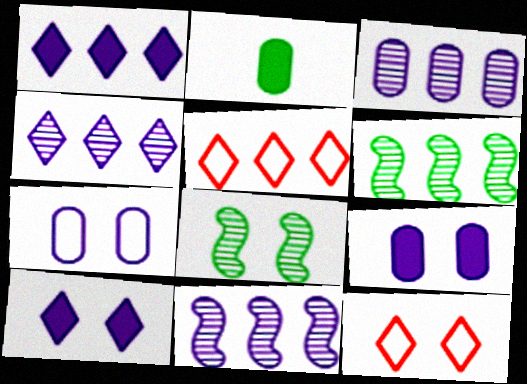[[2, 11, 12], 
[3, 4, 11], 
[8, 9, 12]]